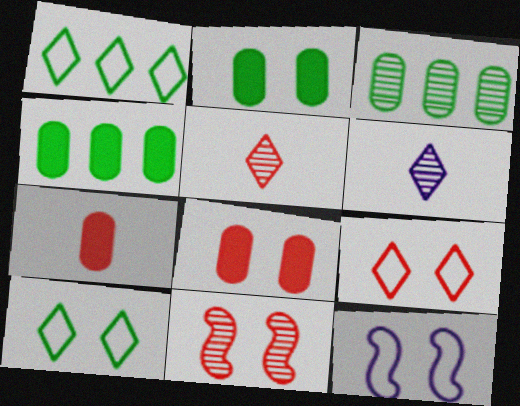[[3, 6, 11], 
[4, 5, 12], 
[8, 9, 11]]